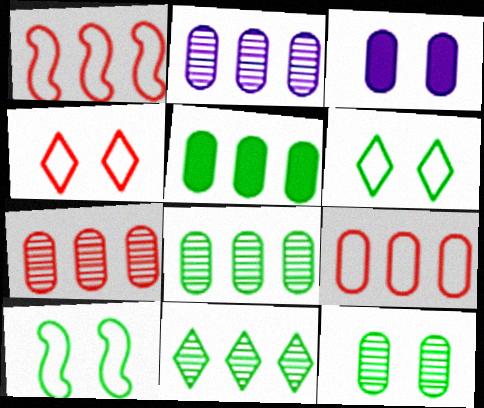[[2, 5, 9], 
[2, 7, 8]]